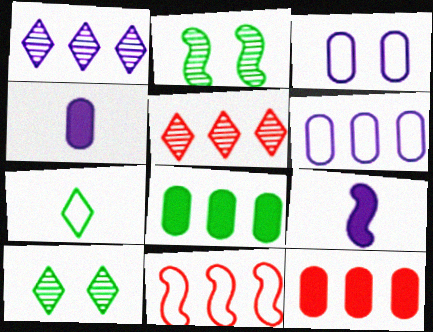[[1, 3, 9], 
[1, 8, 11], 
[2, 7, 8], 
[2, 9, 11], 
[3, 7, 11], 
[4, 10, 11], 
[5, 11, 12]]